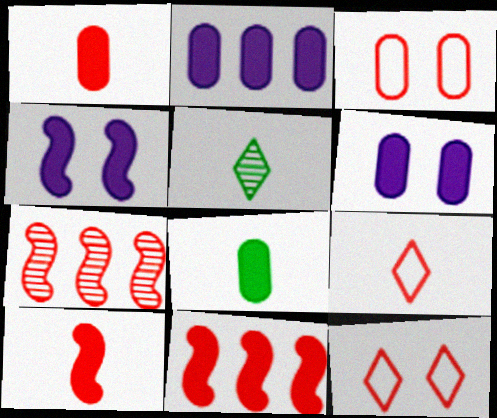[[1, 7, 12]]